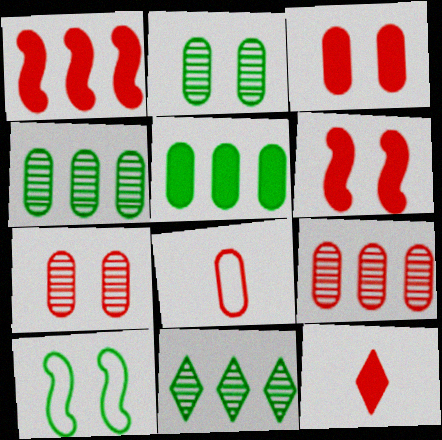[[1, 3, 12], 
[3, 8, 9]]